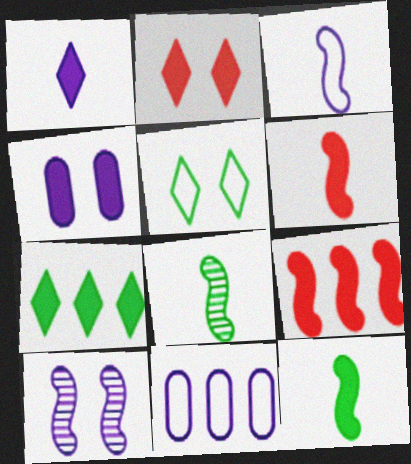[[1, 2, 7], 
[1, 10, 11], 
[2, 8, 11], 
[3, 6, 8], 
[4, 6, 7]]